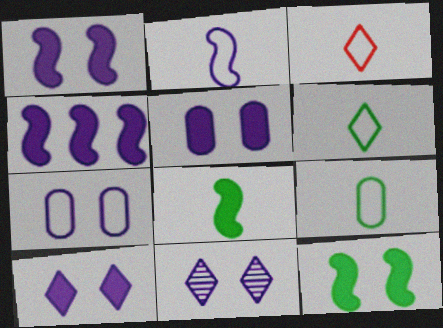[[1, 5, 10], 
[1, 7, 11], 
[2, 3, 9]]